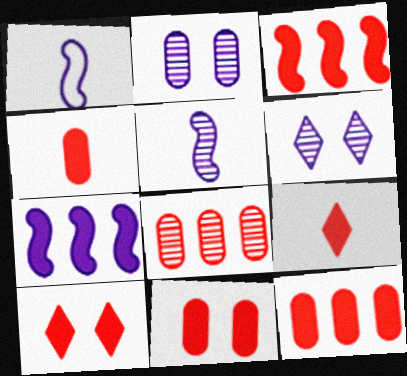[[3, 4, 10], 
[3, 9, 11], 
[4, 11, 12]]